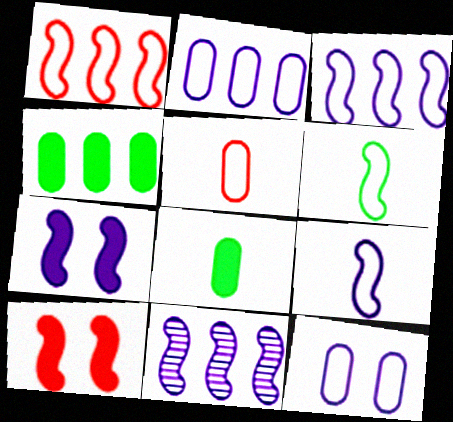[[6, 10, 11], 
[7, 9, 11]]